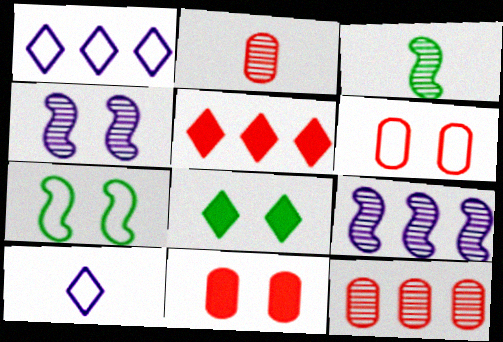[[1, 3, 11], 
[4, 6, 8]]